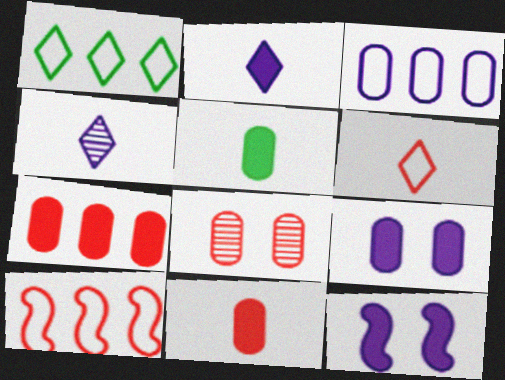[[1, 3, 10], 
[3, 4, 12], 
[3, 5, 8], 
[5, 7, 9]]